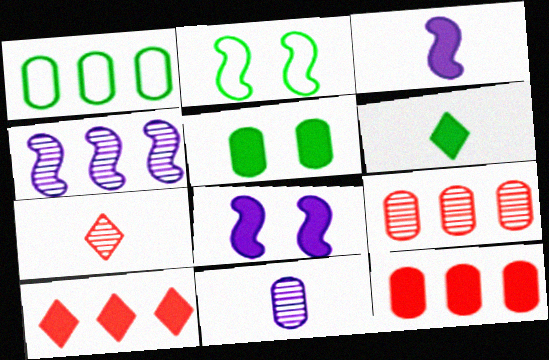[[1, 4, 10], 
[1, 7, 8], 
[2, 10, 11], 
[3, 5, 10], 
[6, 8, 12]]